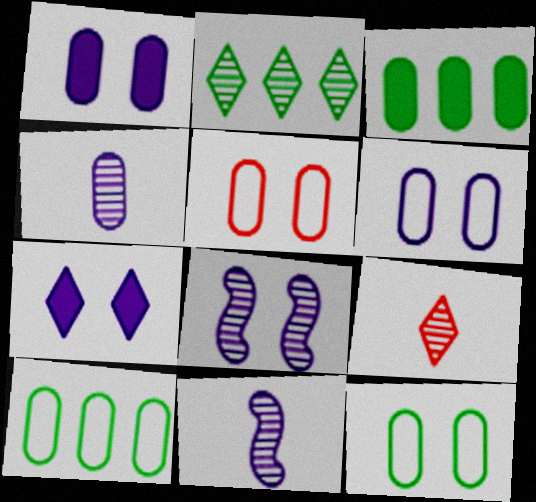[[3, 4, 5], 
[5, 6, 12], 
[6, 7, 8]]